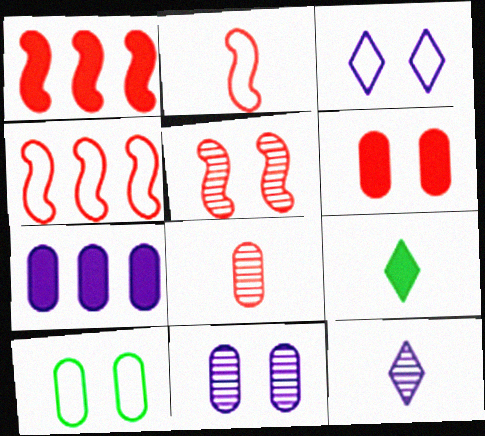[[1, 2, 5], 
[1, 10, 12], 
[4, 9, 11], 
[6, 10, 11], 
[7, 8, 10]]